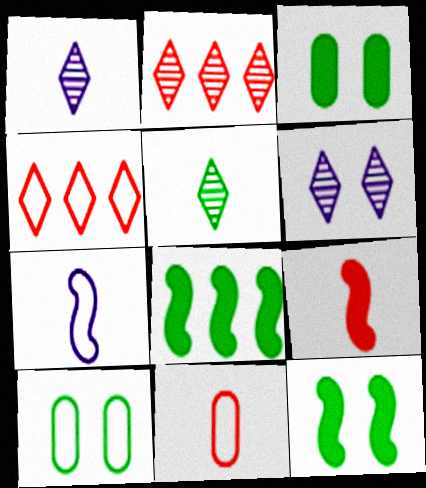[[2, 3, 7], 
[2, 5, 6], 
[4, 7, 10], 
[5, 8, 10], 
[6, 8, 11]]